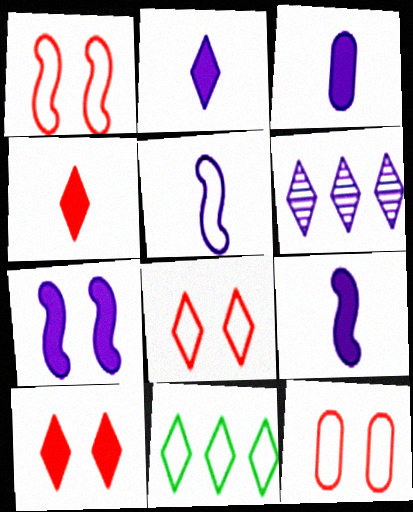[[1, 8, 12], 
[2, 3, 9], 
[5, 11, 12]]